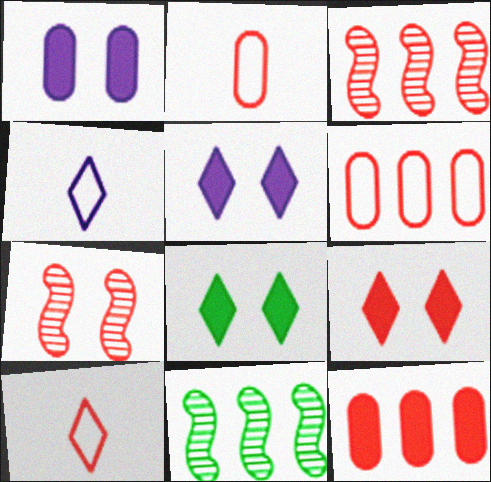[[1, 10, 11], 
[2, 3, 9], 
[2, 5, 11], 
[5, 8, 9], 
[7, 10, 12]]